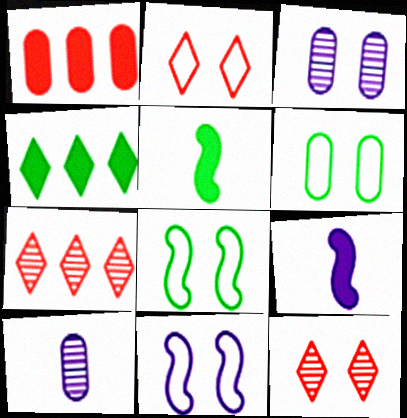[[1, 6, 10], 
[2, 6, 11], 
[6, 7, 9]]